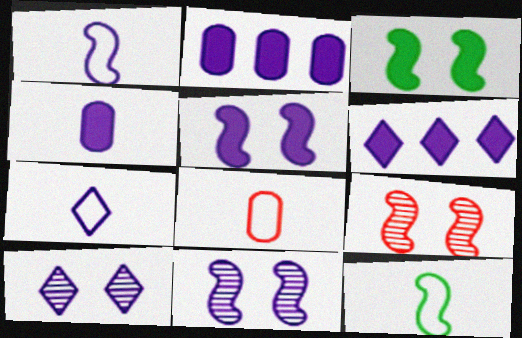[[1, 2, 10], 
[2, 7, 11], 
[4, 5, 6], 
[6, 7, 10], 
[7, 8, 12]]